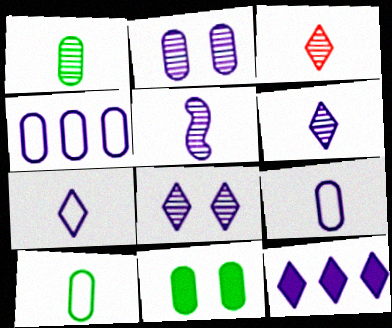[[1, 3, 5], 
[7, 8, 12]]